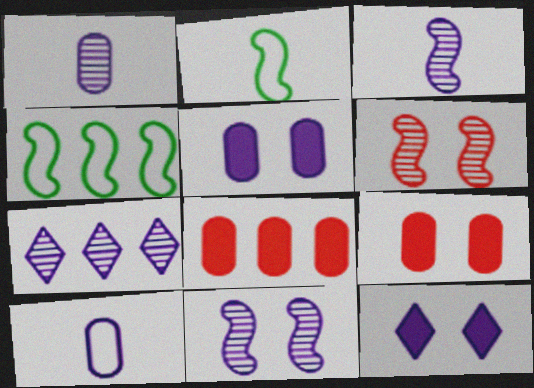[[1, 7, 11], 
[2, 7, 9], 
[4, 7, 8]]